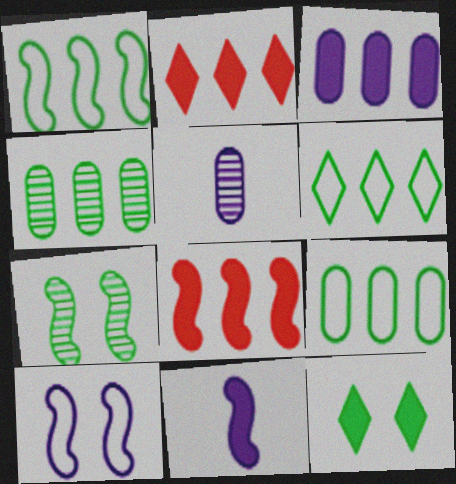[[1, 6, 9]]